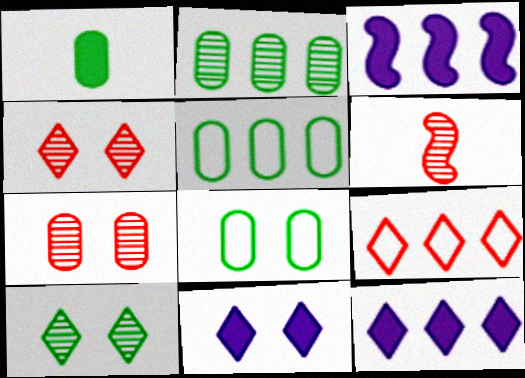[[1, 2, 8], 
[2, 3, 9], 
[5, 6, 11], 
[6, 8, 12]]